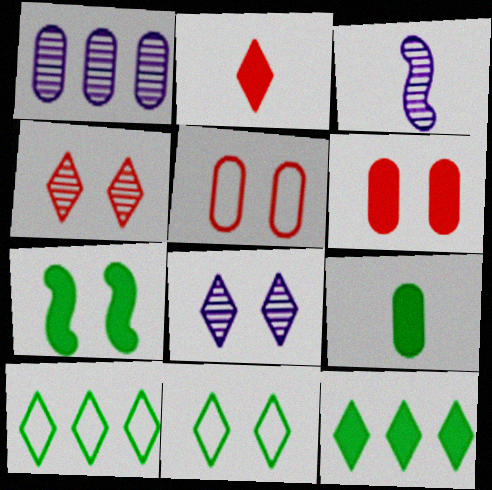[[1, 3, 8], 
[1, 5, 9], 
[2, 8, 10], 
[3, 5, 12], 
[3, 6, 10], 
[5, 7, 8], 
[7, 9, 12]]